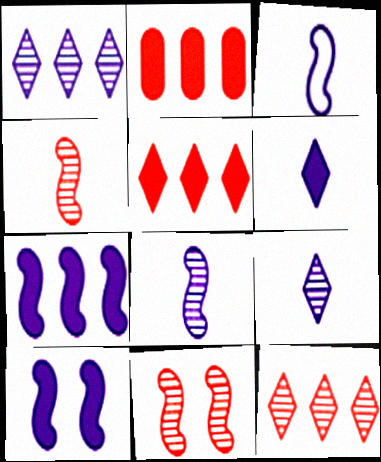[]